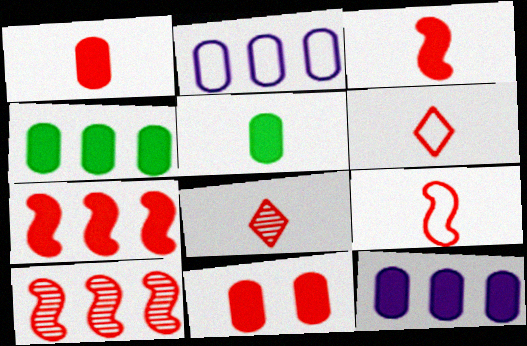[[1, 8, 9], 
[5, 11, 12], 
[6, 10, 11]]